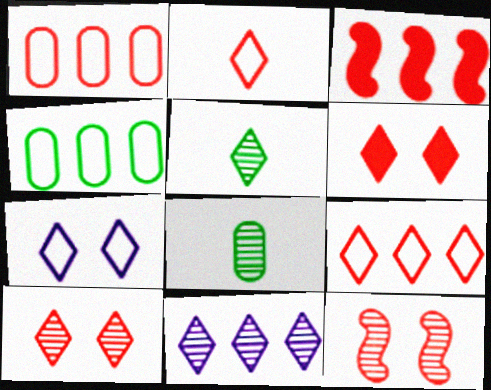[[3, 4, 11], 
[3, 7, 8], 
[5, 10, 11], 
[8, 11, 12]]